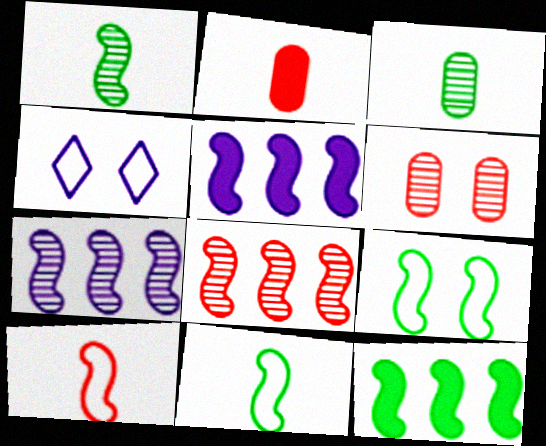[[1, 9, 12]]